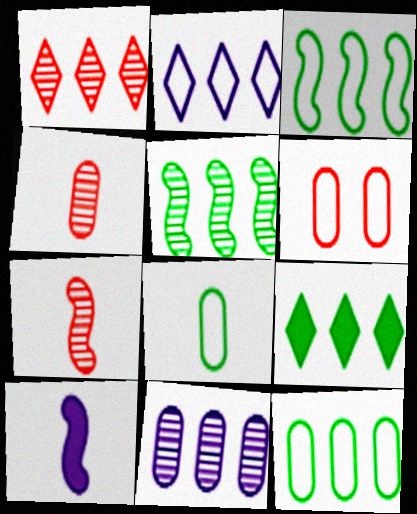[[1, 2, 9], 
[1, 5, 11], 
[5, 9, 12]]